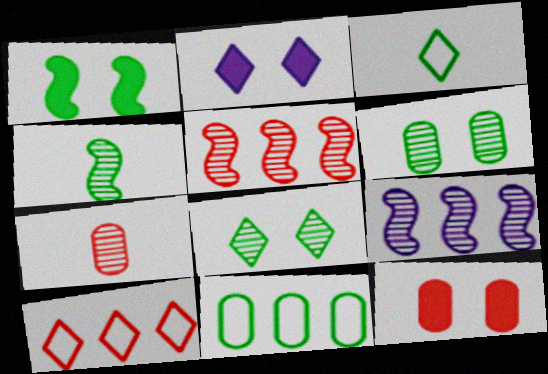[[1, 2, 12], 
[3, 9, 12], 
[7, 8, 9]]